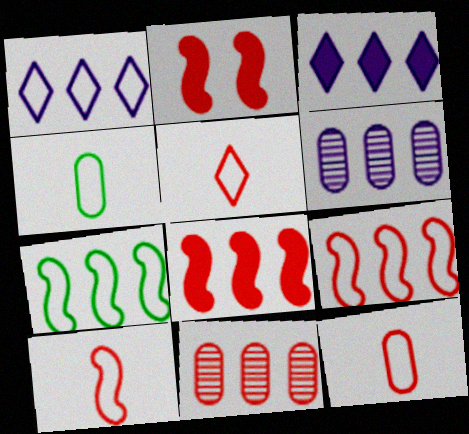[[2, 5, 11], 
[3, 7, 11], 
[5, 10, 12]]